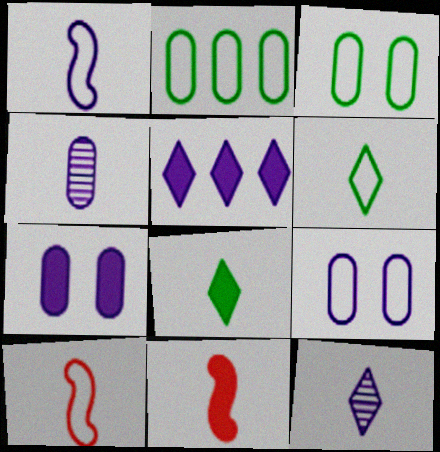[[4, 6, 11], 
[4, 8, 10]]